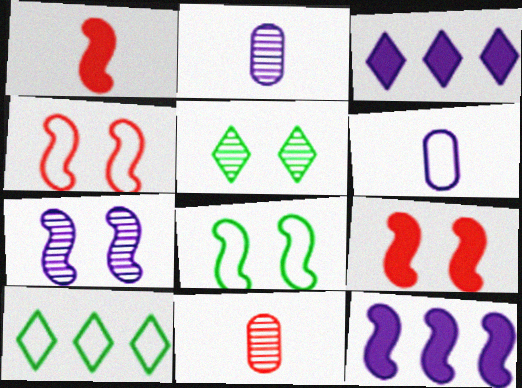[[2, 9, 10], 
[3, 6, 7], 
[3, 8, 11], 
[4, 6, 10], 
[7, 8, 9]]